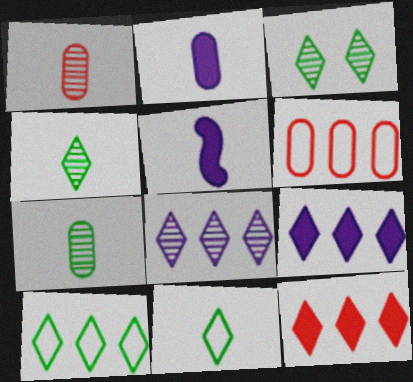[[1, 5, 11], 
[3, 5, 6], 
[8, 10, 12]]